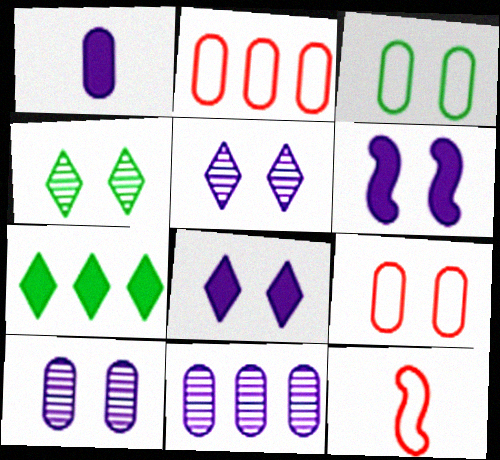[[4, 6, 9], 
[7, 10, 12]]